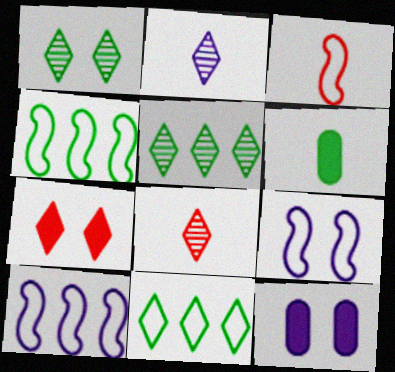[[1, 4, 6], 
[2, 3, 6], 
[2, 7, 11], 
[2, 10, 12], 
[3, 4, 9], 
[3, 5, 12], 
[4, 8, 12]]